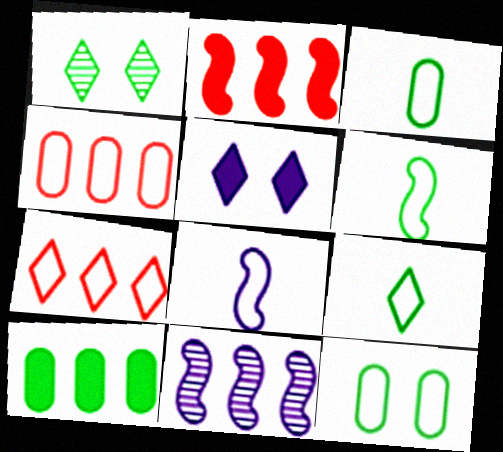[[1, 6, 10], 
[3, 6, 9], 
[7, 8, 12], 
[7, 10, 11]]